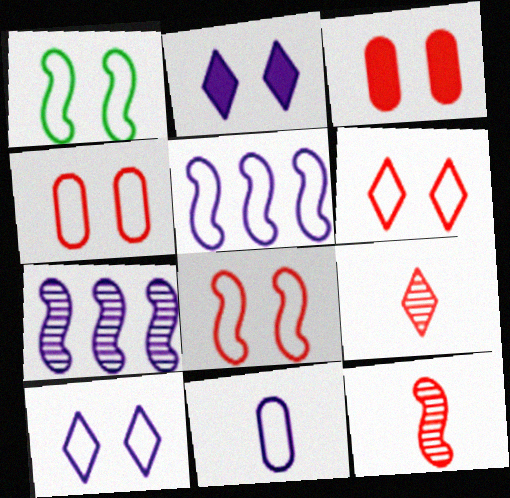[[1, 4, 10], 
[2, 7, 11], 
[4, 6, 8], 
[5, 10, 11]]